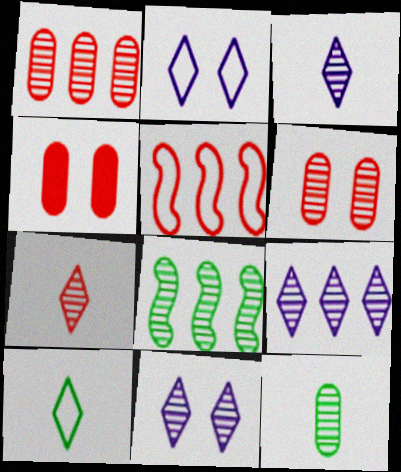[[1, 8, 9], 
[3, 6, 8], 
[3, 9, 11], 
[4, 5, 7]]